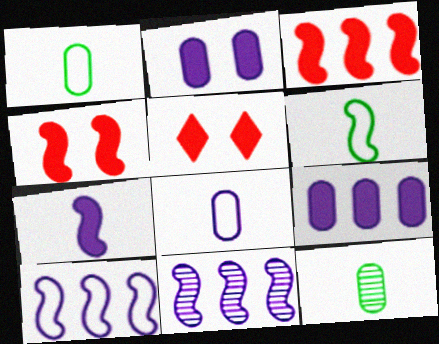[[1, 5, 11], 
[4, 6, 11], 
[5, 10, 12]]